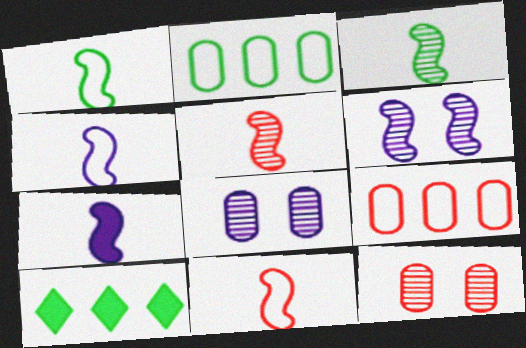[[1, 4, 11], 
[1, 5, 7], 
[3, 7, 11], 
[4, 10, 12], 
[8, 10, 11]]